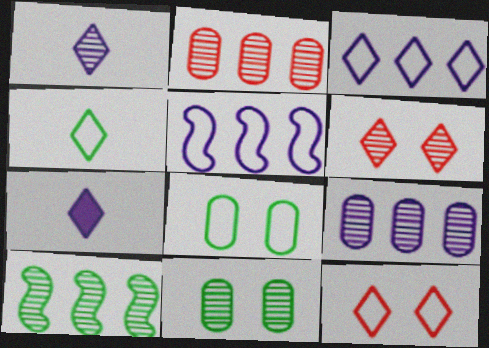[[3, 4, 12]]